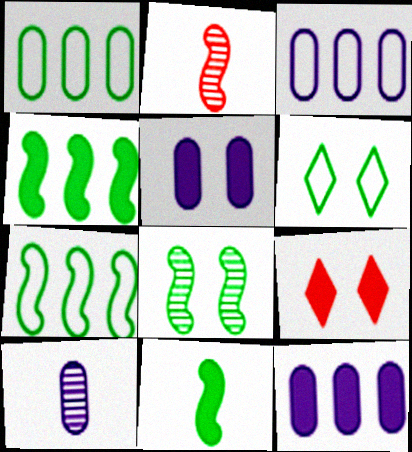[[2, 6, 12], 
[3, 5, 10], 
[7, 8, 11], 
[7, 9, 10], 
[9, 11, 12]]